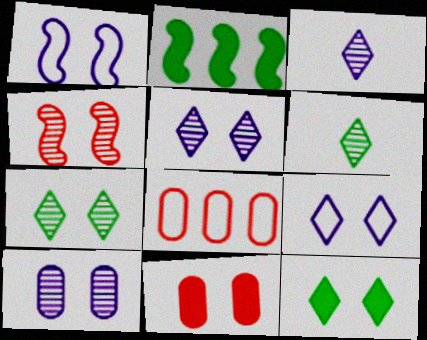[[1, 7, 11], 
[4, 7, 10]]